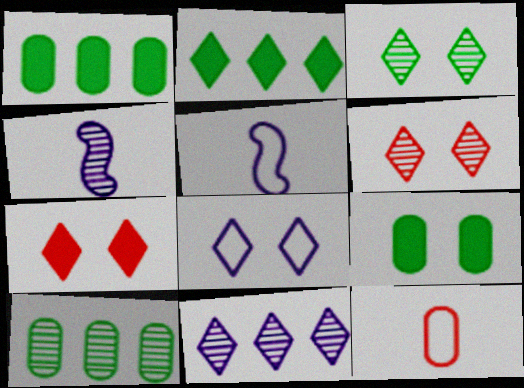[[1, 5, 6], 
[3, 7, 8], 
[4, 6, 10], 
[5, 7, 10]]